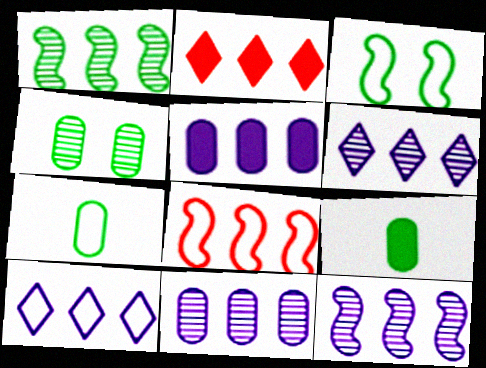[[5, 10, 12], 
[6, 11, 12]]